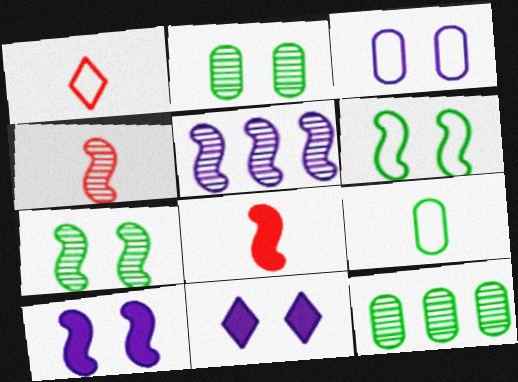[[1, 10, 12], 
[4, 5, 7], 
[5, 6, 8]]